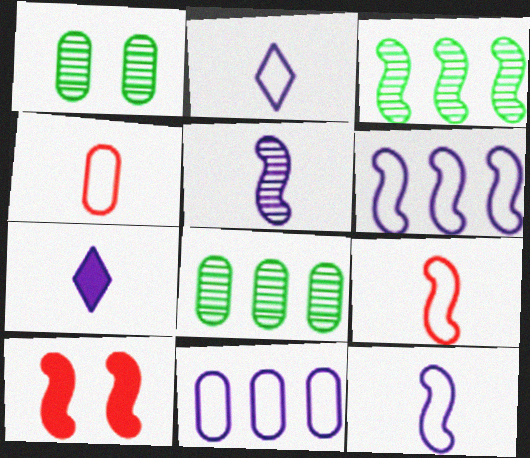[[2, 8, 10], 
[3, 10, 12]]